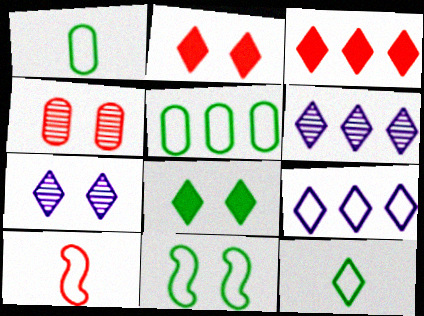[[2, 6, 12], 
[3, 4, 10], 
[3, 7, 12], 
[5, 11, 12]]